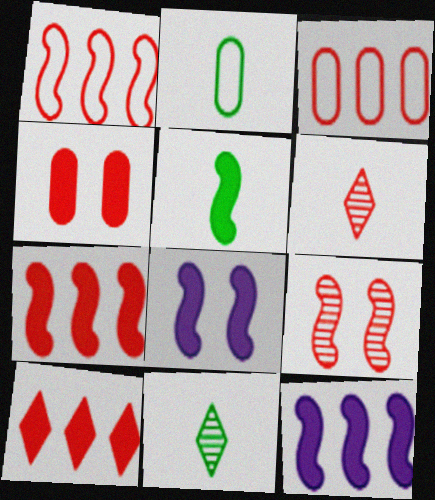[[1, 4, 6], 
[2, 5, 11], 
[3, 8, 11], 
[5, 7, 8]]